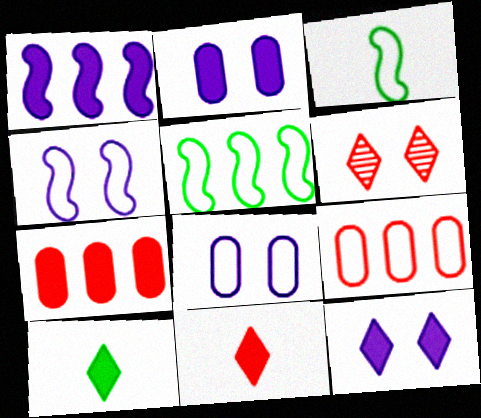[]